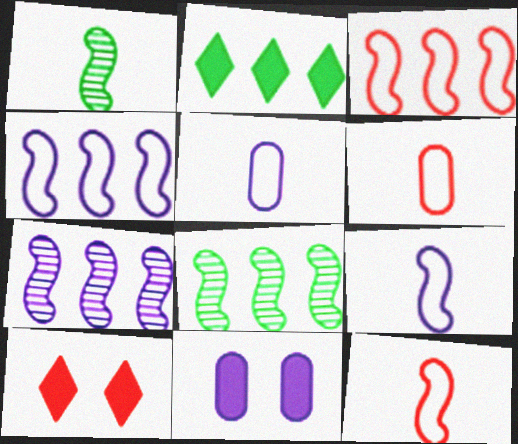[[5, 8, 10]]